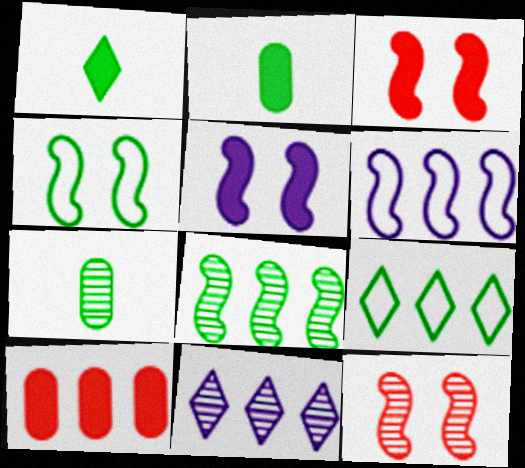[[1, 5, 10], 
[4, 5, 12], 
[7, 11, 12]]